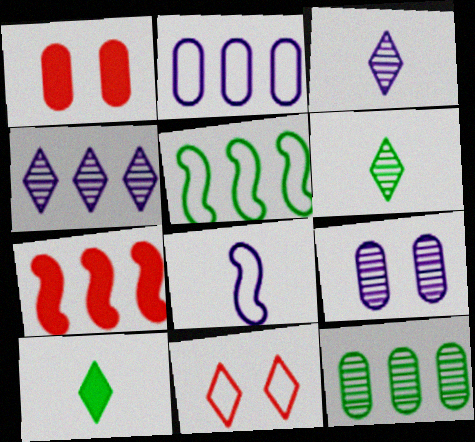[[1, 3, 5], 
[4, 10, 11]]